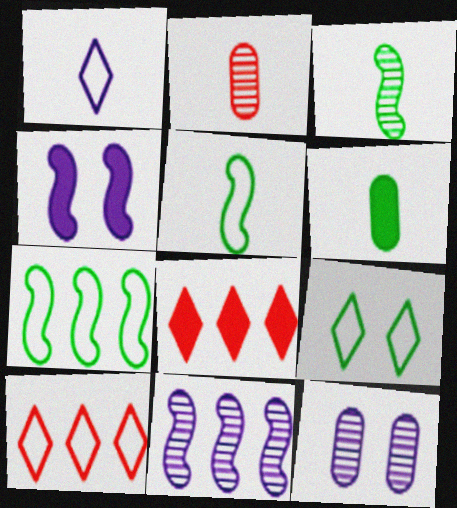[[1, 9, 10], 
[4, 6, 8], 
[5, 8, 12]]